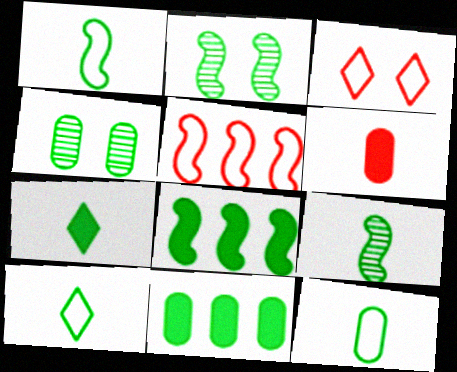[[1, 2, 8], 
[1, 10, 12], 
[2, 10, 11], 
[4, 8, 10], 
[4, 11, 12], 
[7, 9, 12]]